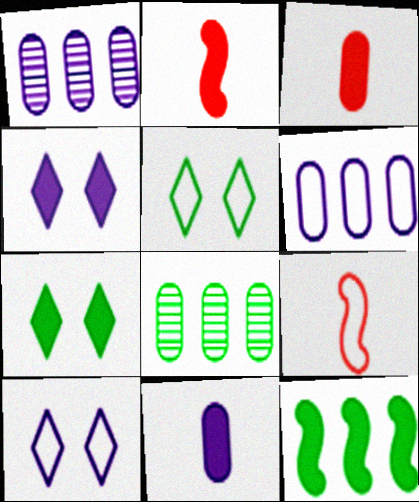[[1, 2, 5], 
[1, 7, 9], 
[2, 8, 10], 
[3, 4, 12], 
[4, 8, 9], 
[5, 6, 9]]